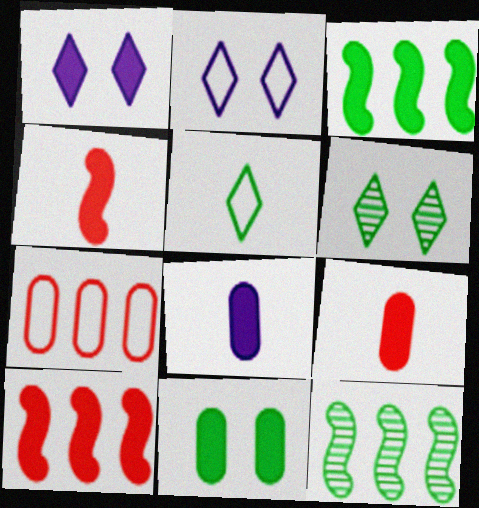[[1, 3, 9], 
[2, 9, 12], 
[5, 11, 12]]